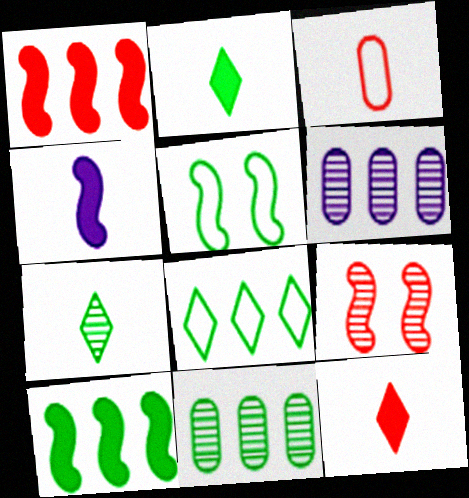[[1, 6, 8], 
[2, 5, 11], 
[3, 4, 7], 
[5, 6, 12], 
[6, 7, 9], 
[8, 10, 11]]